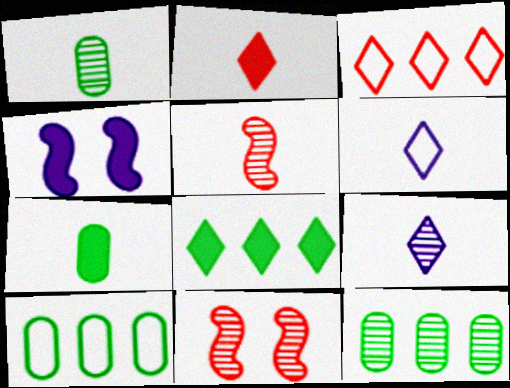[[1, 3, 4], 
[1, 5, 9], 
[5, 6, 7], 
[9, 11, 12]]